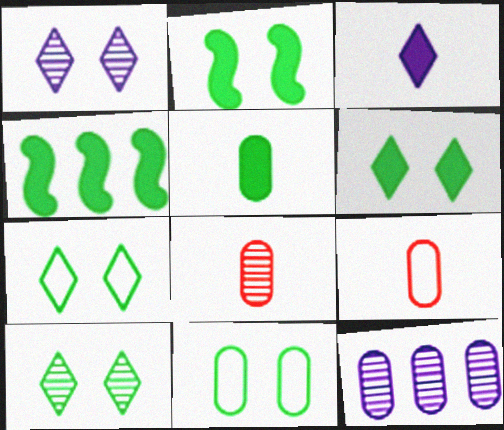[[1, 4, 9], 
[2, 10, 11], 
[4, 5, 6], 
[6, 7, 10]]